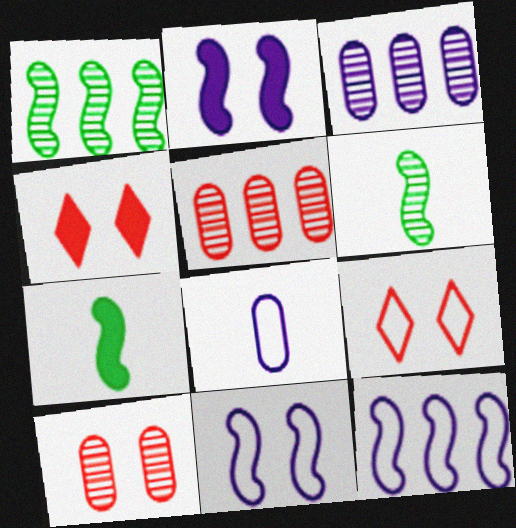[[1, 4, 8], 
[3, 7, 9]]